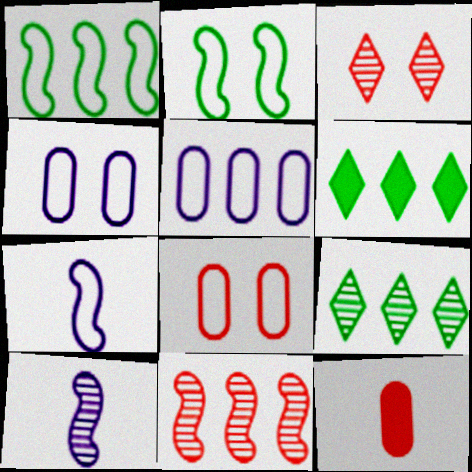[[5, 6, 11], 
[6, 8, 10]]